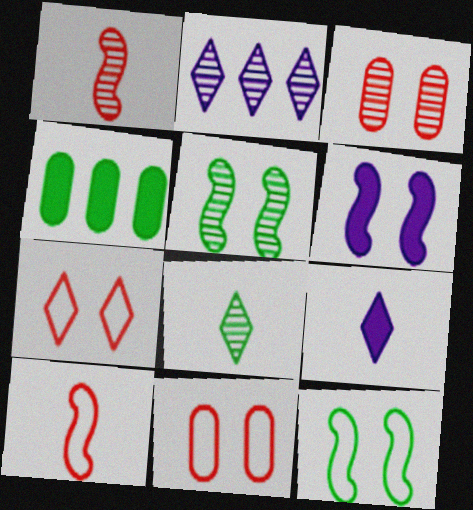[[4, 8, 12]]